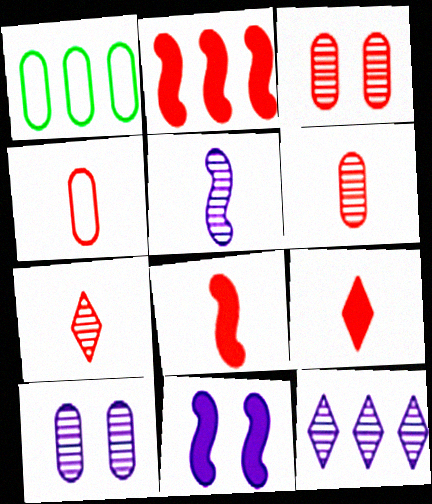[[1, 2, 12], 
[1, 7, 11], 
[4, 7, 8], 
[5, 10, 12]]